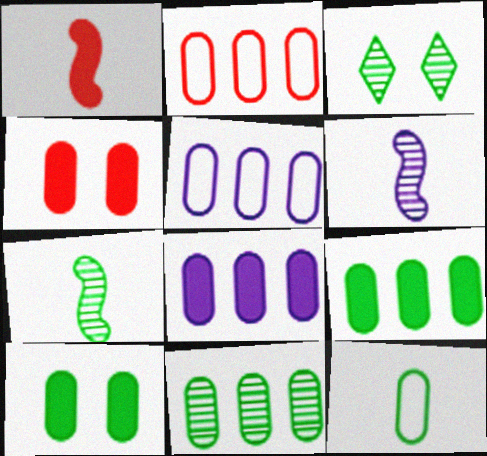[[1, 3, 5], 
[2, 8, 11], 
[3, 7, 11], 
[10, 11, 12]]